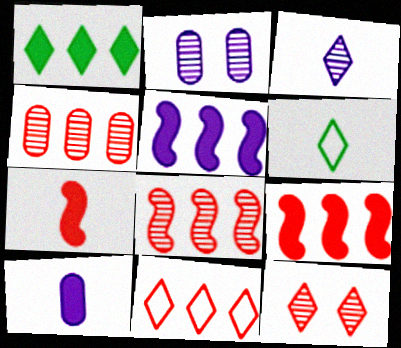[[2, 6, 9], 
[4, 9, 11]]